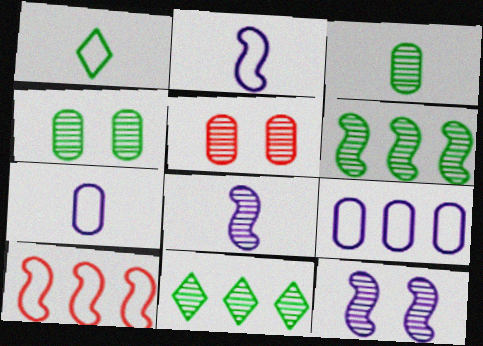[[5, 8, 11]]